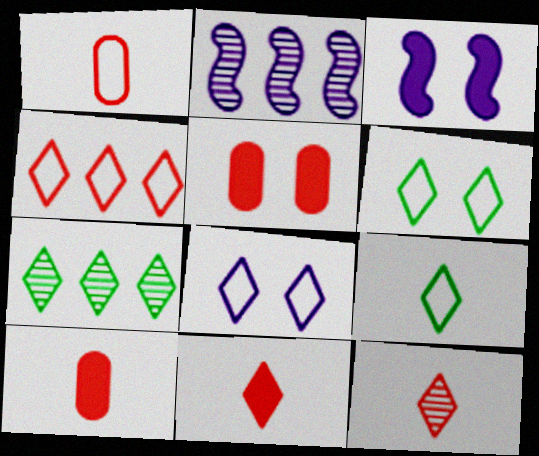[[1, 3, 7], 
[2, 5, 9], 
[2, 6, 10], 
[4, 8, 9], 
[7, 8, 11]]